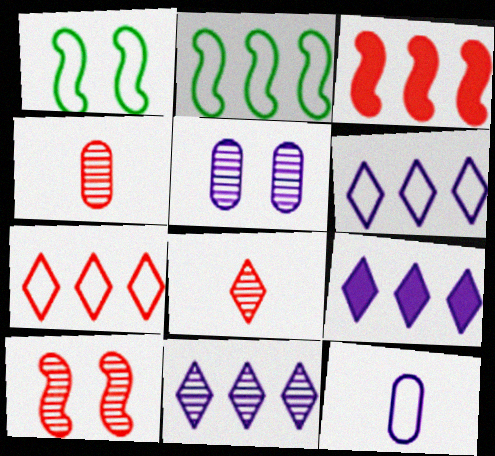[[1, 4, 9], 
[1, 7, 12], 
[6, 9, 11]]